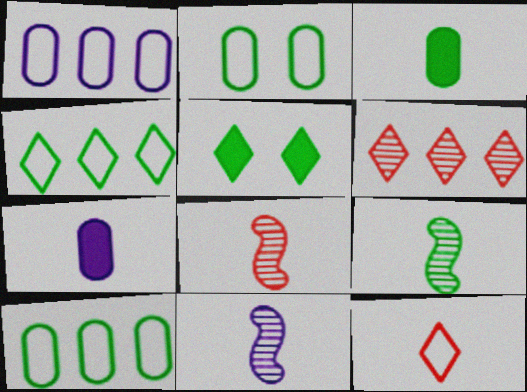[[1, 5, 8], 
[3, 11, 12], 
[5, 9, 10], 
[7, 9, 12], 
[8, 9, 11]]